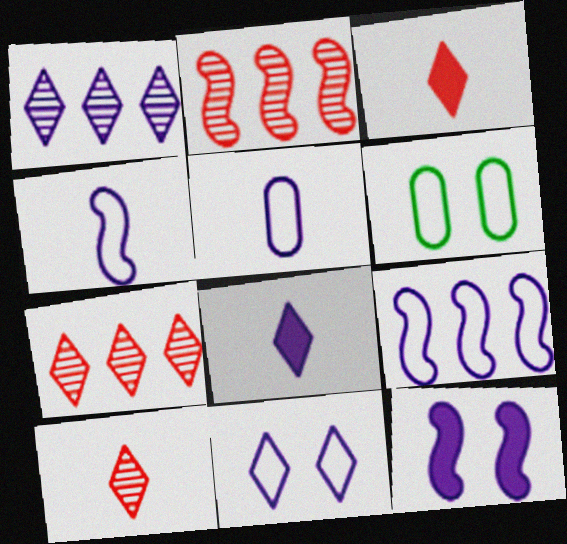[[1, 5, 12], 
[1, 8, 11], 
[2, 6, 8], 
[5, 9, 11]]